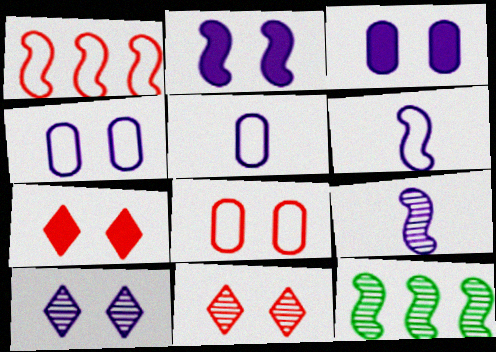[[2, 4, 10], 
[5, 7, 12]]